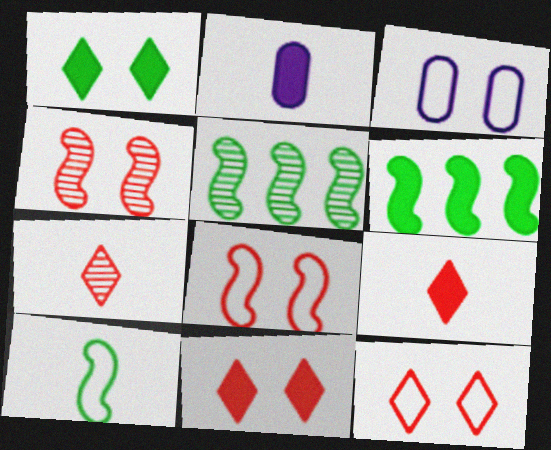[[1, 3, 4], 
[2, 5, 12], 
[2, 6, 11], 
[2, 7, 10], 
[3, 5, 9], 
[3, 6, 7]]